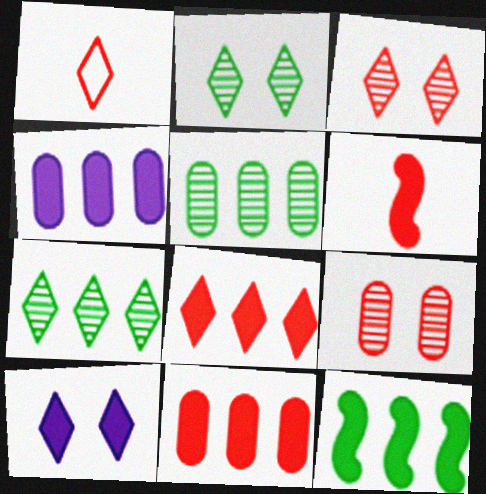[[1, 3, 8], 
[1, 7, 10], 
[4, 8, 12]]